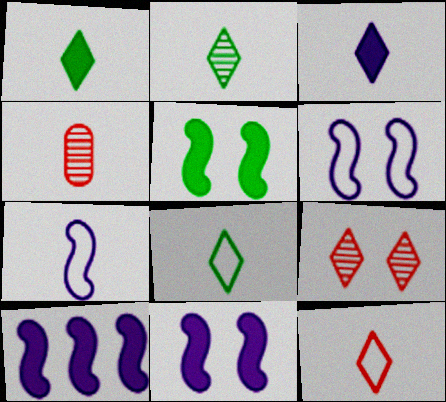[[1, 2, 8], 
[1, 4, 7], 
[2, 3, 12]]